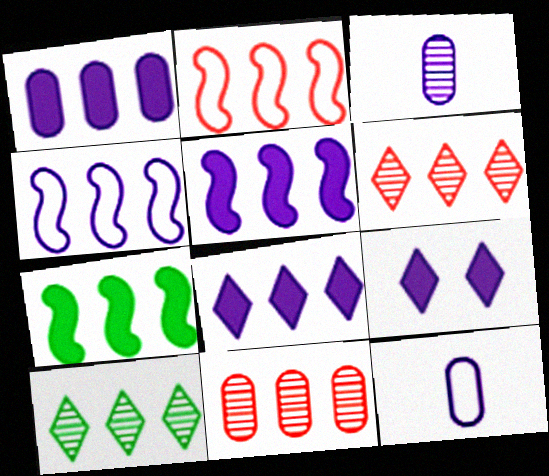[[1, 2, 10], 
[1, 5, 8], 
[3, 4, 9]]